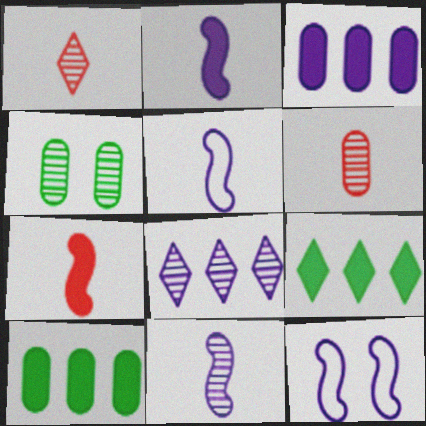[[1, 10, 12], 
[2, 5, 11], 
[6, 9, 12]]